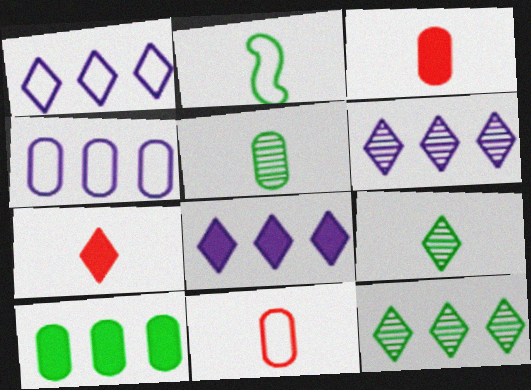[[1, 6, 8]]